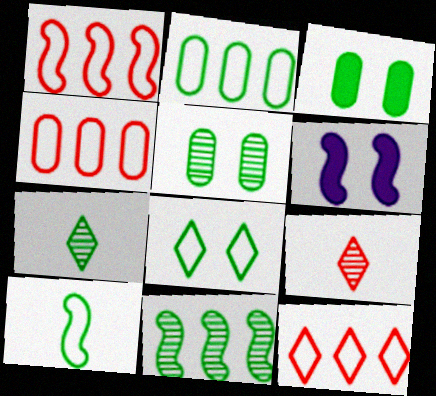[[1, 4, 12], 
[2, 6, 9], 
[2, 8, 10], 
[4, 6, 7], 
[5, 7, 11]]